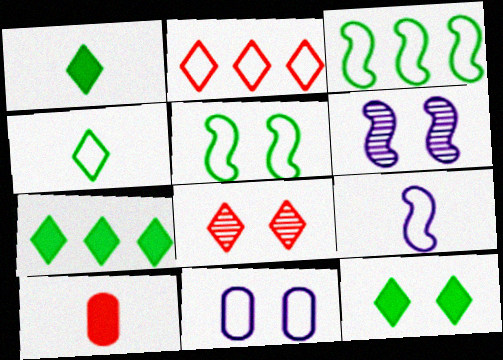[[1, 7, 12]]